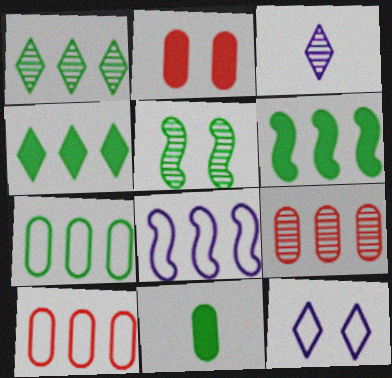[[1, 6, 7], 
[2, 5, 12], 
[3, 5, 9], 
[4, 8, 9]]